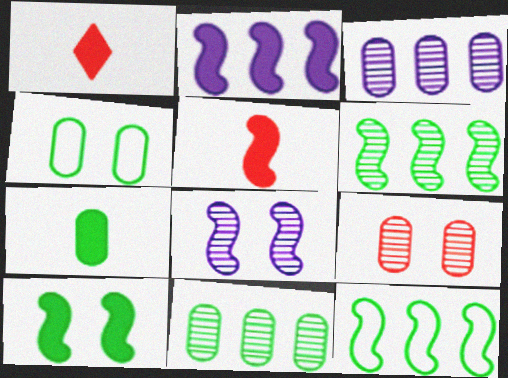[[2, 5, 10], 
[4, 7, 11], 
[5, 8, 12]]